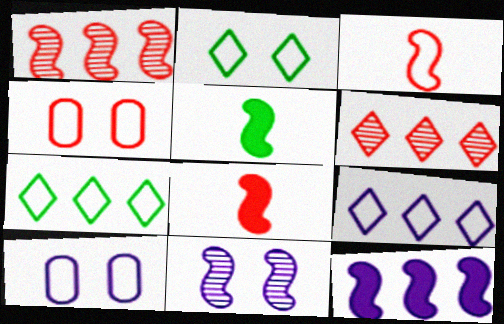[[3, 7, 10], 
[4, 6, 8], 
[5, 6, 10]]